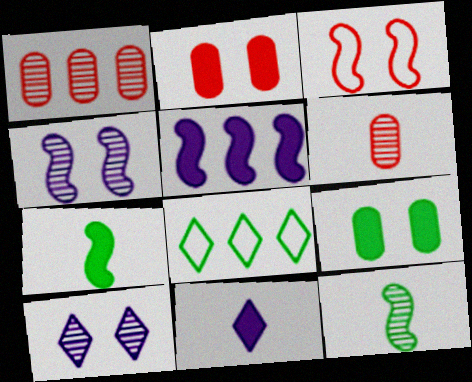[[1, 5, 8], 
[1, 10, 12], 
[3, 5, 12], 
[3, 9, 10], 
[8, 9, 12]]